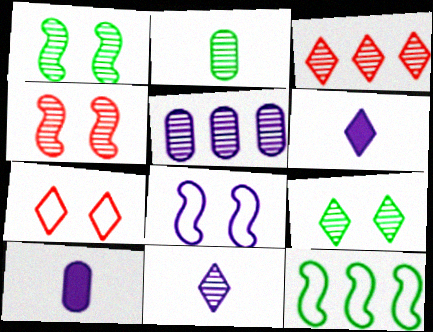[[3, 9, 11], 
[5, 6, 8]]